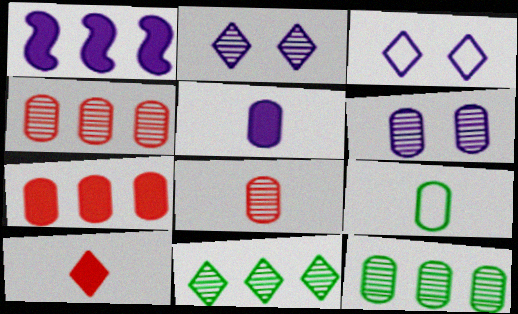[[3, 10, 11], 
[5, 8, 9], 
[6, 7, 9], 
[6, 8, 12]]